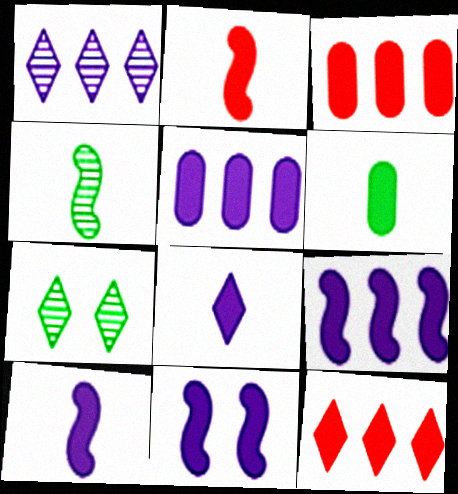[[2, 6, 8], 
[5, 8, 11], 
[6, 11, 12], 
[9, 10, 11]]